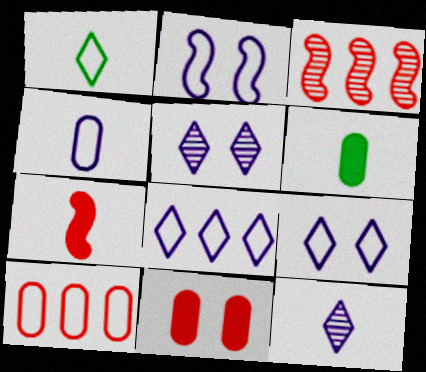[[1, 2, 10], 
[2, 4, 8], 
[3, 6, 9]]